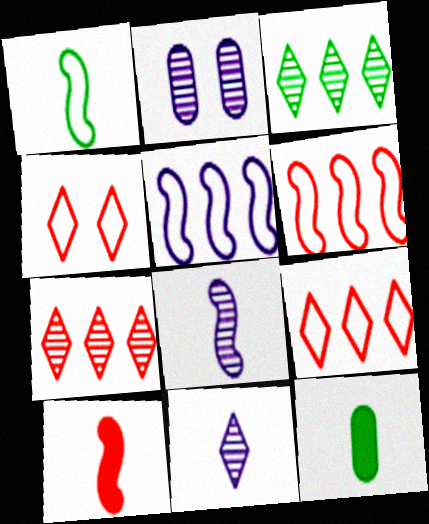[[1, 8, 10]]